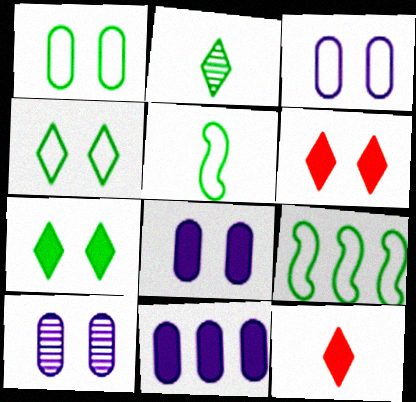[[3, 8, 10], 
[9, 10, 12]]